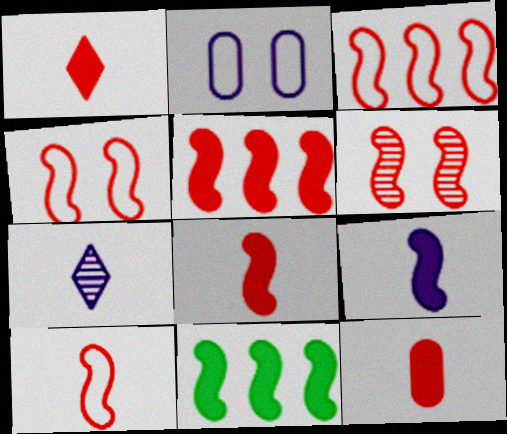[[1, 8, 12], 
[3, 4, 10], 
[3, 6, 8], 
[5, 6, 10]]